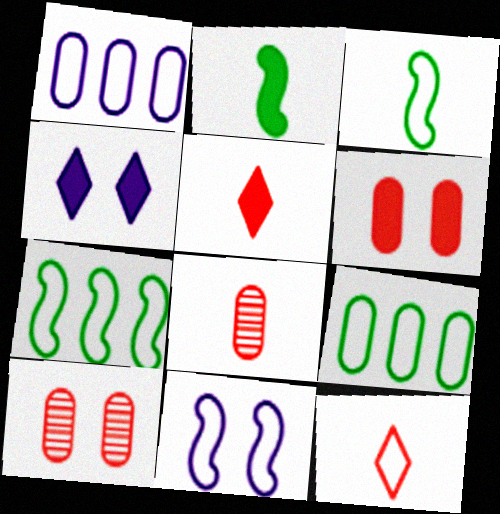[[4, 7, 8], 
[9, 11, 12]]